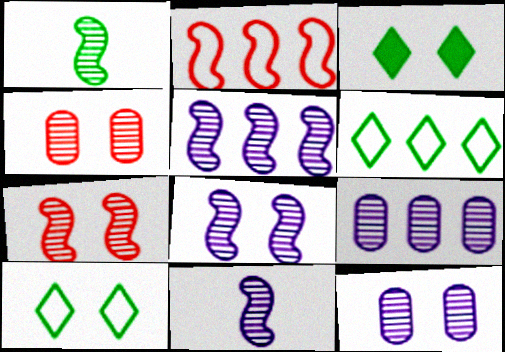[[1, 5, 7], 
[5, 8, 11]]